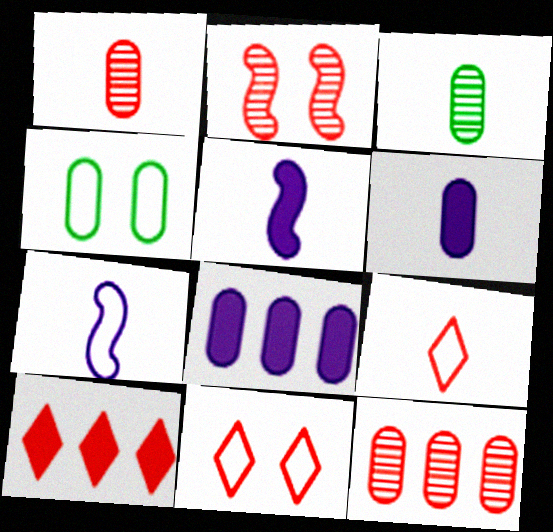[[1, 4, 8], 
[3, 5, 9], 
[4, 6, 12]]